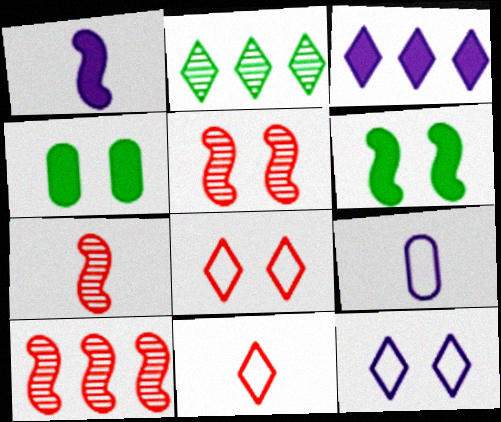[[4, 5, 12], 
[5, 7, 10]]